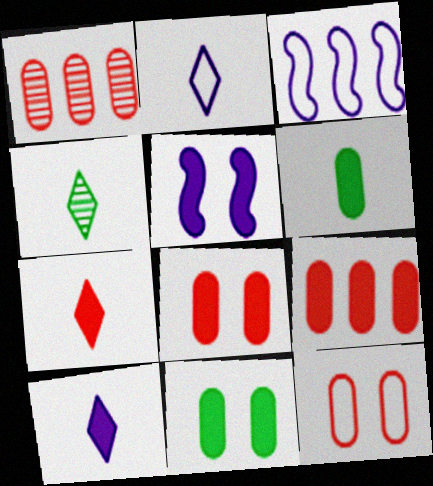[[2, 4, 7], 
[3, 4, 8]]